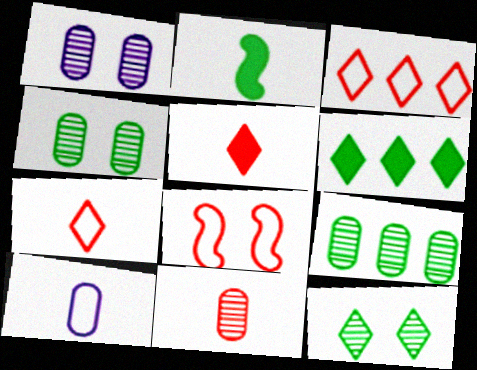[[1, 2, 3], 
[1, 9, 11]]